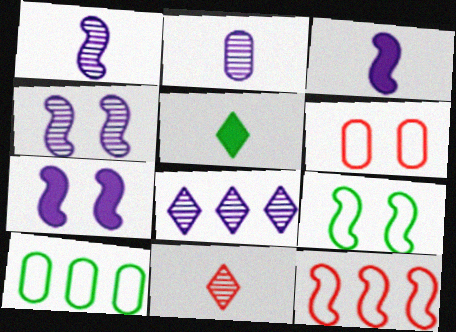[[2, 4, 8], 
[7, 10, 11]]